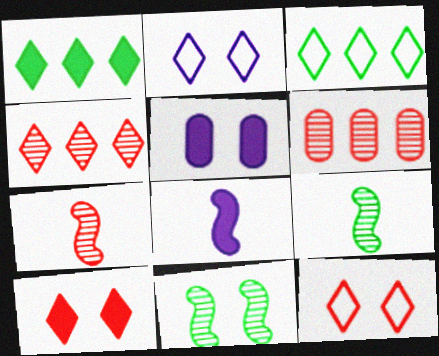[[3, 5, 7], 
[5, 11, 12]]